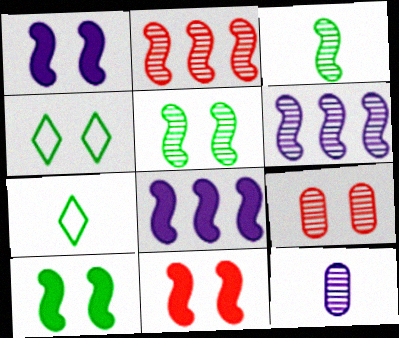[[1, 4, 9], 
[1, 10, 11], 
[7, 8, 9]]